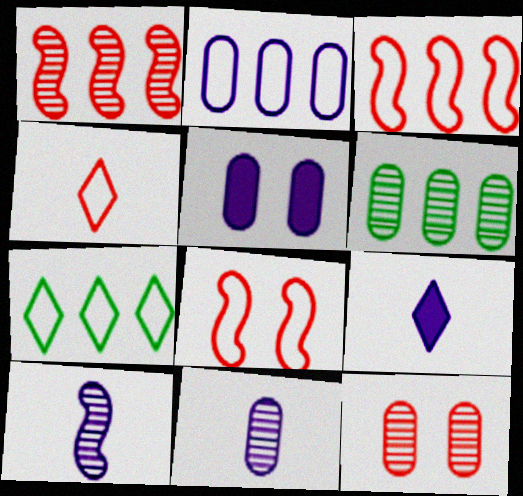[[2, 3, 7], 
[2, 5, 11], 
[6, 8, 9], 
[6, 11, 12]]